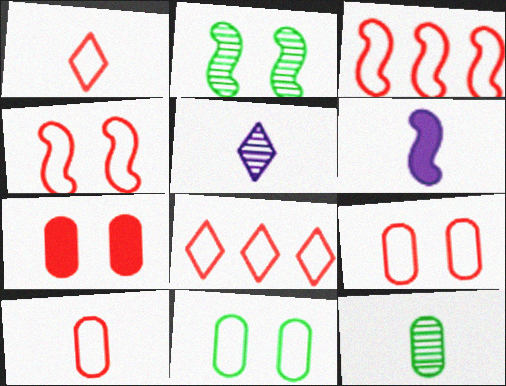[[1, 3, 9], 
[1, 6, 12], 
[2, 3, 6], 
[4, 8, 10]]